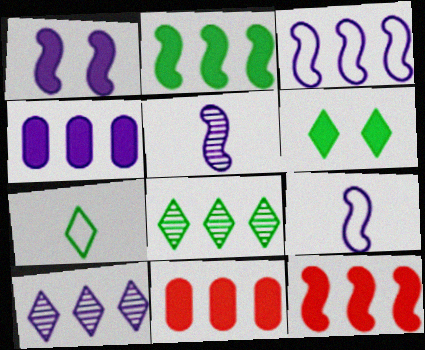[[1, 3, 5], 
[3, 4, 10], 
[3, 8, 11], 
[6, 7, 8]]